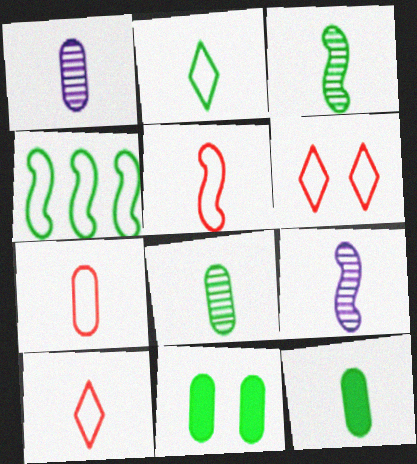[[1, 7, 12], 
[2, 3, 12], 
[5, 7, 10], 
[9, 10, 12]]